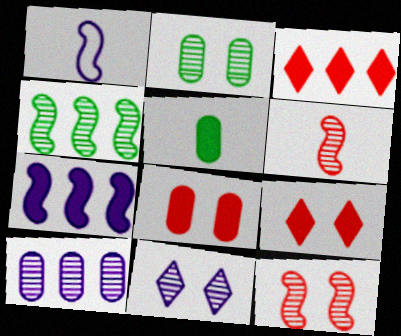[[1, 2, 3], 
[2, 11, 12], 
[5, 7, 9]]